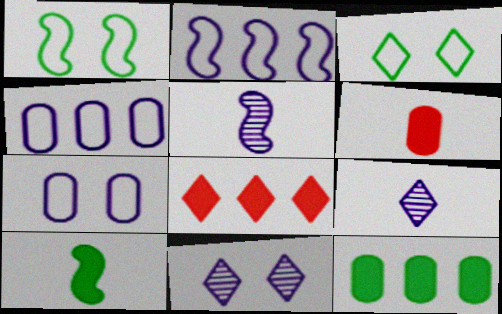[[3, 8, 9]]